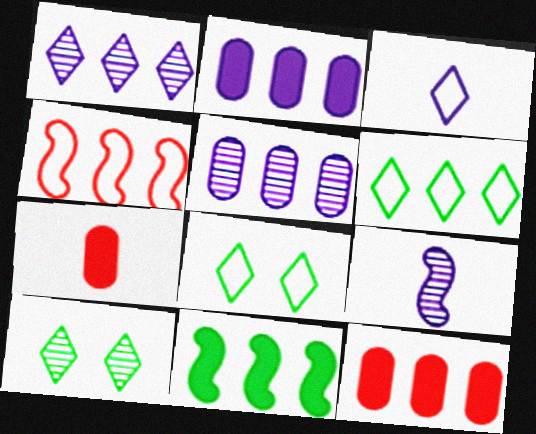[[8, 9, 12]]